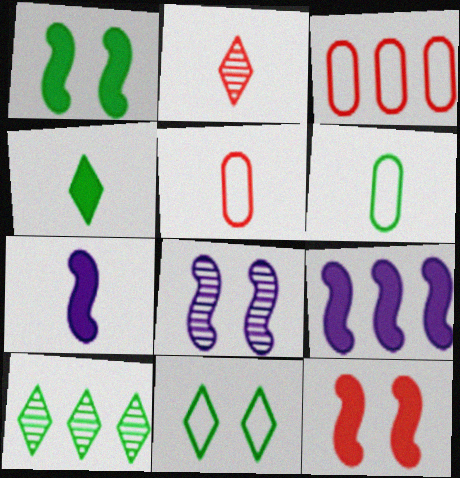[[1, 6, 10], 
[2, 3, 12], 
[2, 6, 7], 
[3, 4, 8], 
[3, 9, 10], 
[4, 10, 11]]